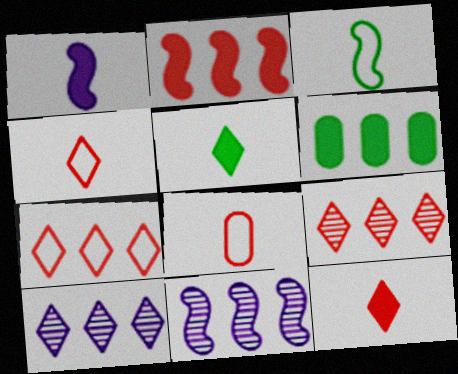[[6, 7, 11]]